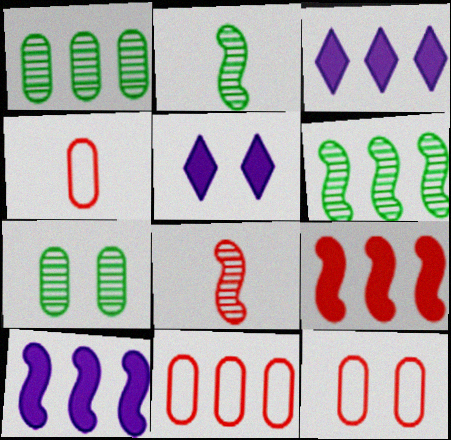[[2, 3, 12], 
[2, 5, 11], 
[3, 6, 11], 
[4, 5, 6], 
[4, 11, 12]]